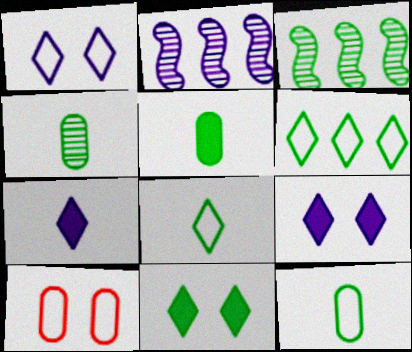[[3, 7, 10], 
[3, 11, 12], 
[4, 5, 12]]